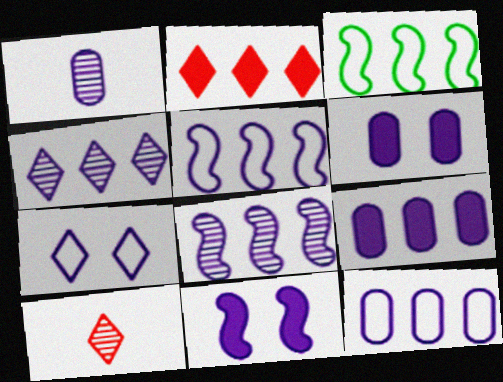[[1, 6, 12], 
[3, 6, 10], 
[4, 5, 9]]